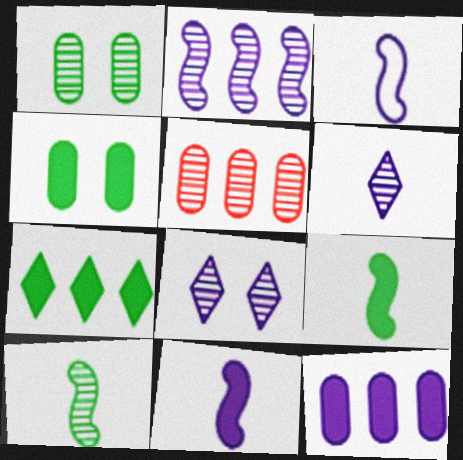[[3, 8, 12], 
[4, 7, 9], 
[5, 8, 10]]